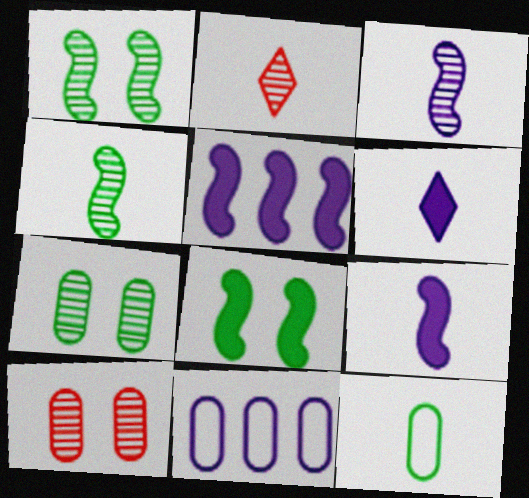[[2, 8, 11], 
[2, 9, 12]]